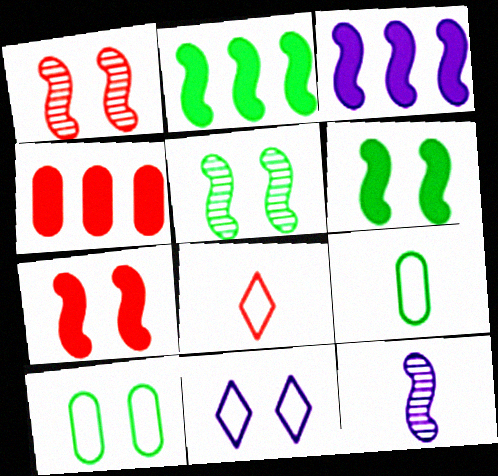[[1, 4, 8]]